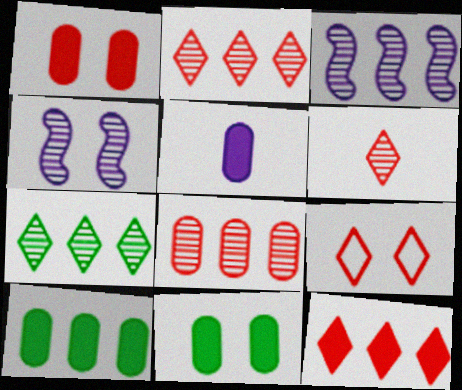[[1, 5, 10], 
[3, 7, 8], 
[4, 9, 11], 
[6, 9, 12]]